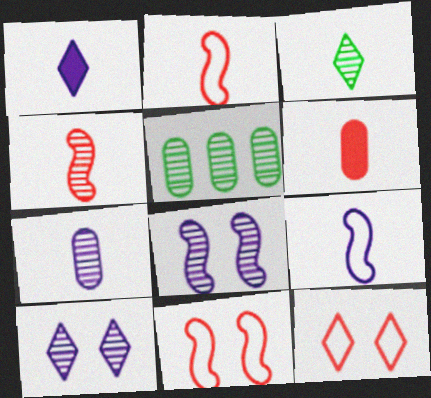[[1, 5, 11], 
[1, 7, 9], 
[3, 4, 7], 
[3, 6, 9], 
[4, 5, 10]]